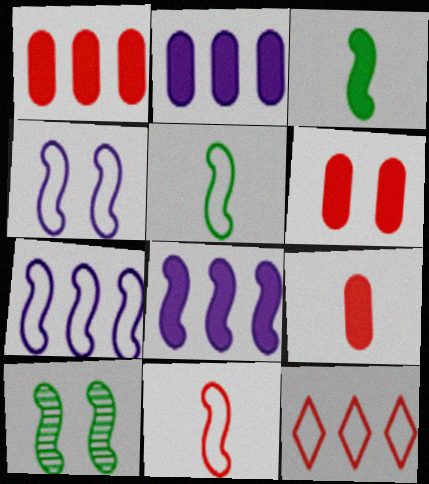[[1, 6, 9], 
[8, 10, 11]]